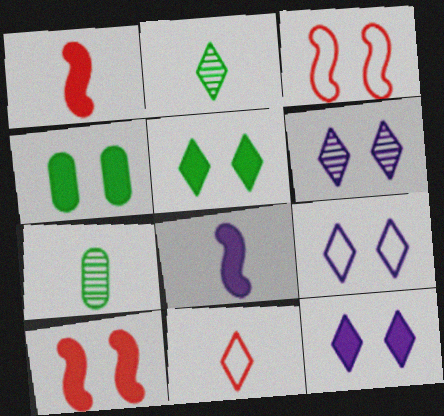[[3, 4, 6], 
[4, 10, 12], 
[6, 9, 12], 
[7, 8, 11]]